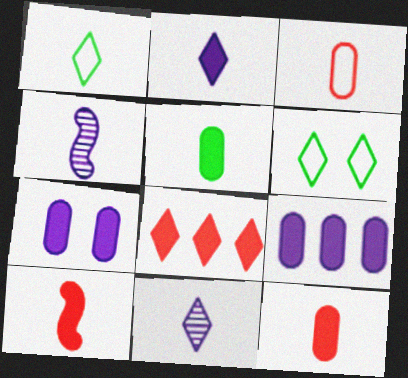[[1, 4, 12], 
[2, 5, 10], 
[6, 8, 11]]